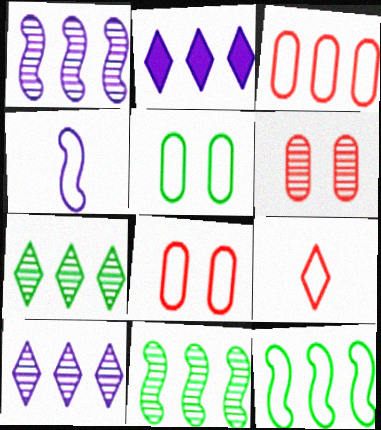[[2, 3, 11]]